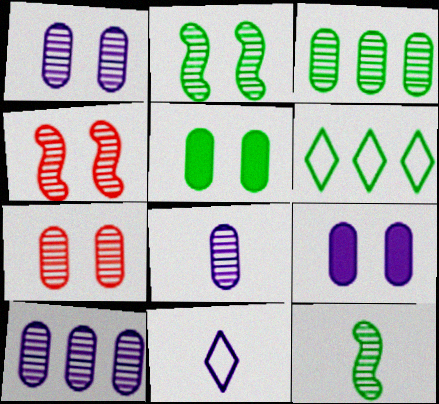[[1, 8, 10], 
[3, 7, 8], 
[5, 6, 12]]